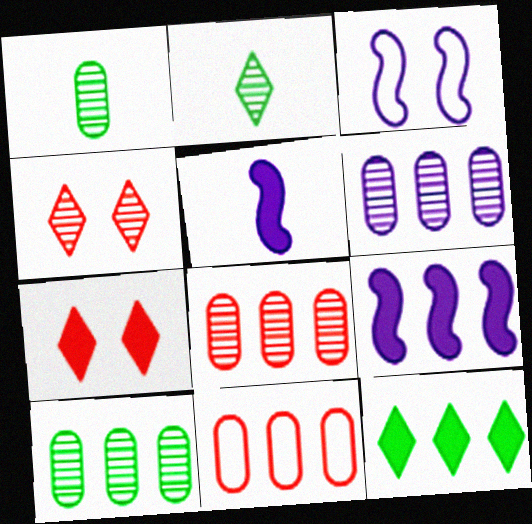[[6, 8, 10]]